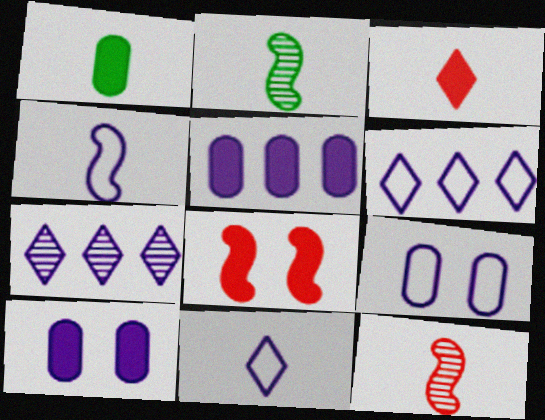[[1, 11, 12], 
[4, 6, 9], 
[4, 7, 10]]